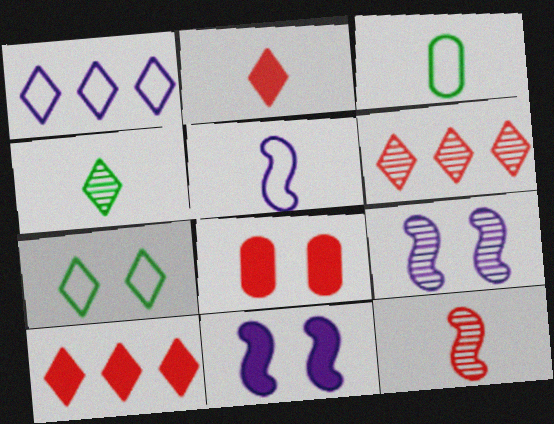[[3, 6, 11], 
[3, 9, 10], 
[7, 8, 9]]